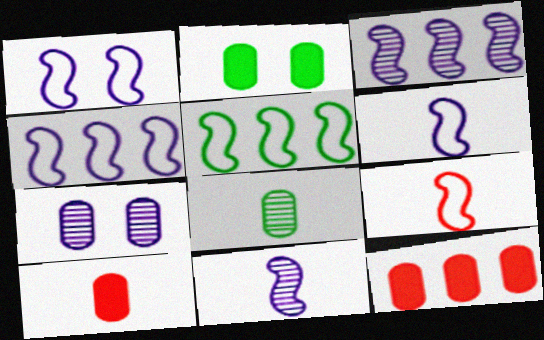[[1, 4, 6], 
[1, 5, 9]]